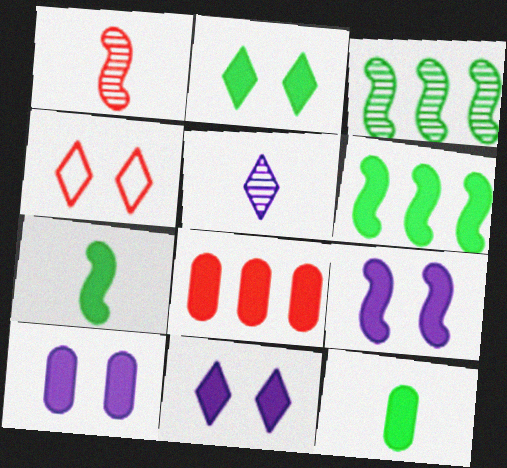[[1, 4, 8], 
[2, 6, 12], 
[7, 8, 11], 
[8, 10, 12], 
[9, 10, 11]]